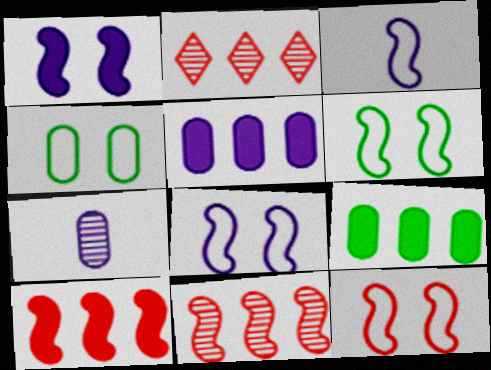[[6, 8, 12]]